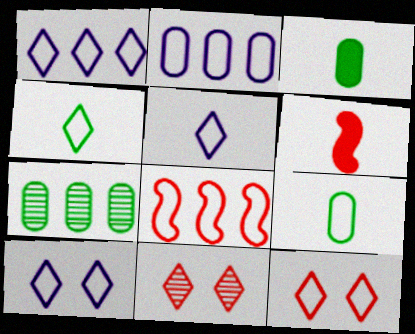[[1, 4, 12], 
[1, 5, 10], 
[6, 7, 10], 
[8, 9, 10]]